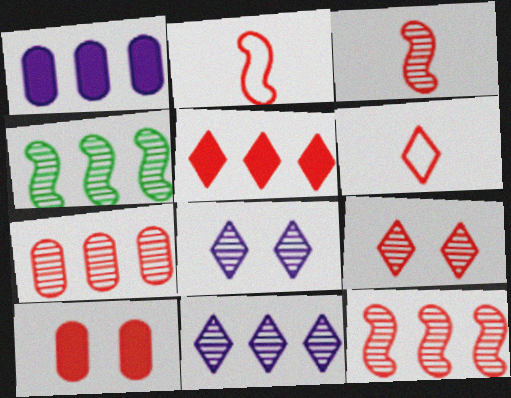[[3, 7, 9], 
[4, 7, 11], 
[5, 6, 9], 
[6, 10, 12]]